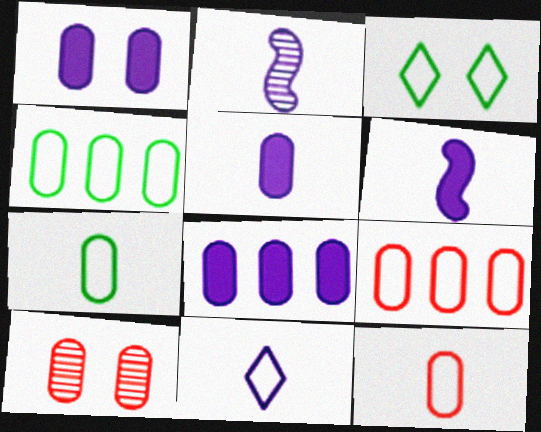[[1, 5, 8], 
[2, 5, 11], 
[4, 5, 10], 
[7, 8, 10]]